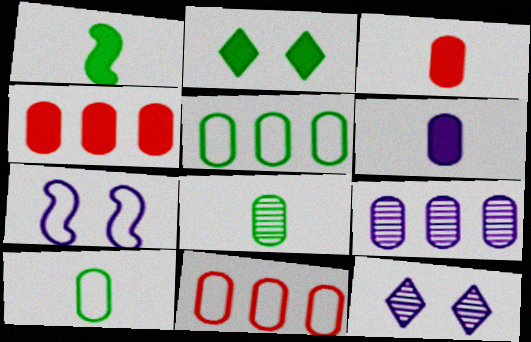[[1, 11, 12], 
[4, 5, 9]]